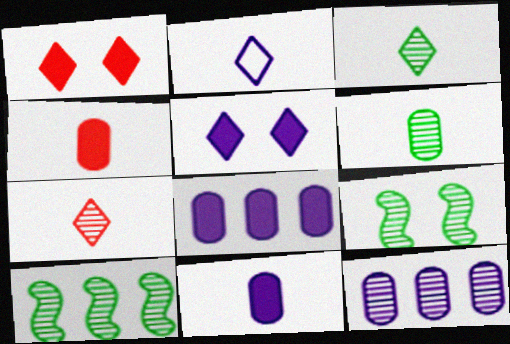[[7, 9, 12]]